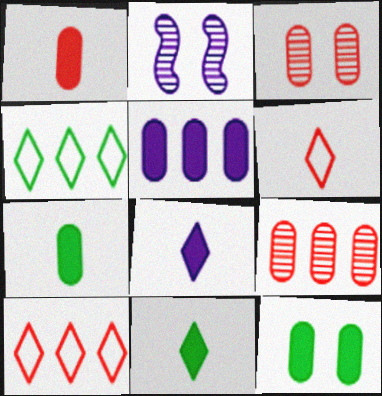[[1, 2, 4], 
[1, 5, 12], 
[2, 7, 10]]